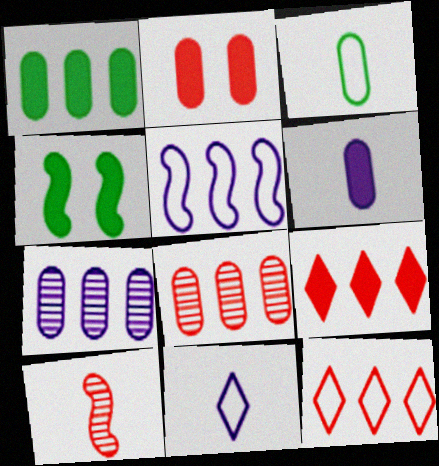[[1, 2, 6], 
[2, 3, 7], 
[2, 10, 12], 
[4, 5, 10], 
[4, 6, 9], 
[4, 8, 11]]